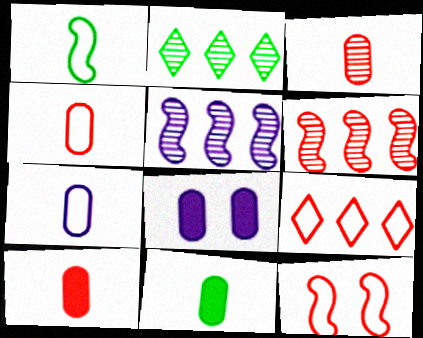[[3, 4, 10], 
[3, 7, 11], 
[4, 9, 12]]